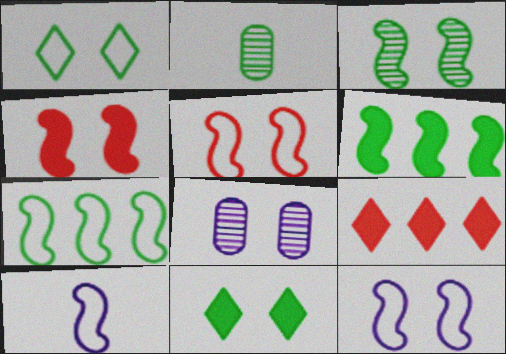[[1, 2, 6], 
[1, 4, 8], 
[2, 7, 11], 
[2, 9, 12], 
[3, 4, 12], 
[5, 7, 10], 
[5, 8, 11]]